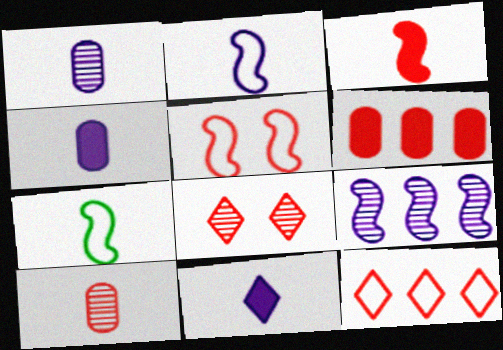[[1, 2, 11], 
[7, 10, 11]]